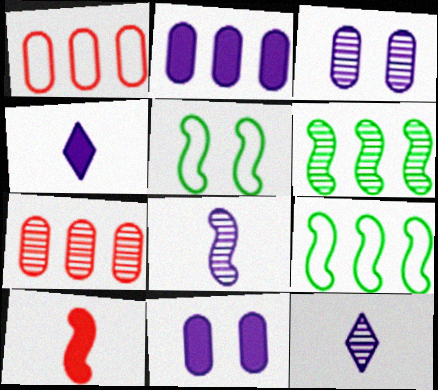[[4, 5, 7]]